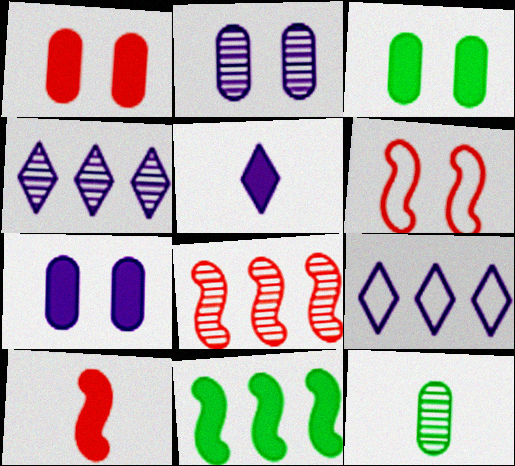[[1, 3, 7], 
[1, 5, 11], 
[6, 8, 10]]